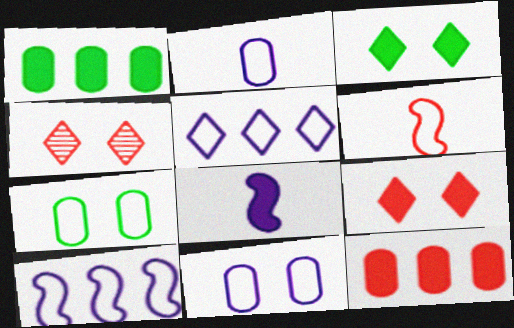[[1, 8, 9], 
[3, 8, 12], 
[4, 6, 12], 
[5, 6, 7]]